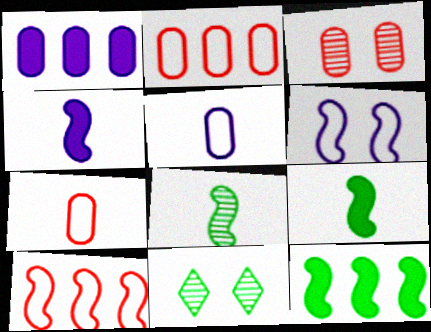[[2, 4, 11]]